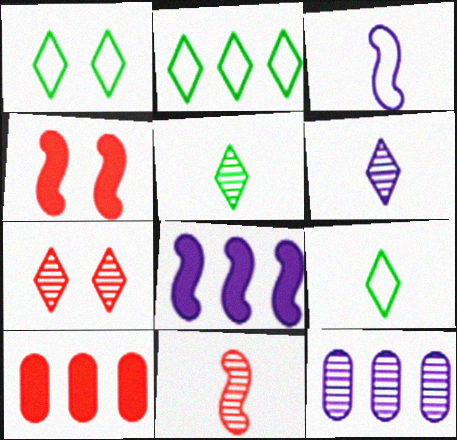[[1, 2, 9], 
[4, 9, 12]]